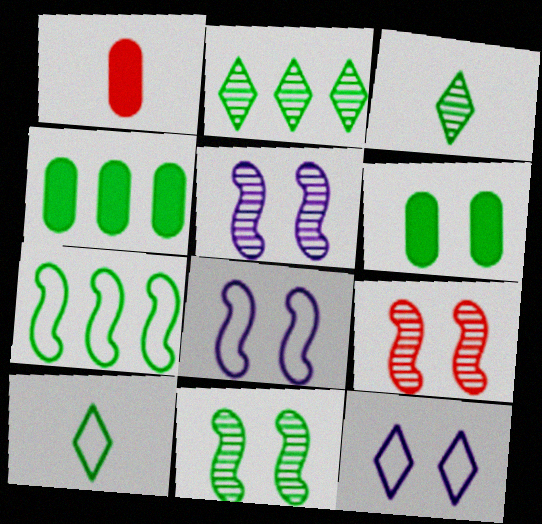[[1, 2, 8], 
[2, 4, 7], 
[3, 6, 7], 
[4, 10, 11], 
[5, 9, 11], 
[6, 9, 12]]